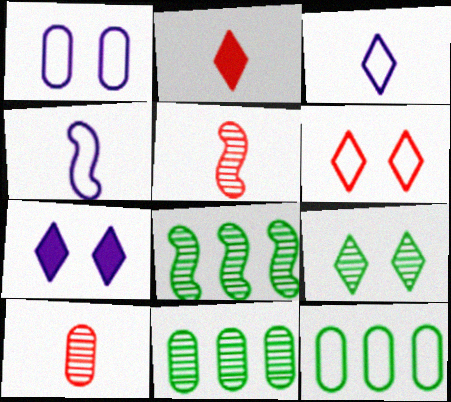[[1, 2, 8], 
[4, 6, 12], 
[5, 7, 12], 
[6, 7, 9]]